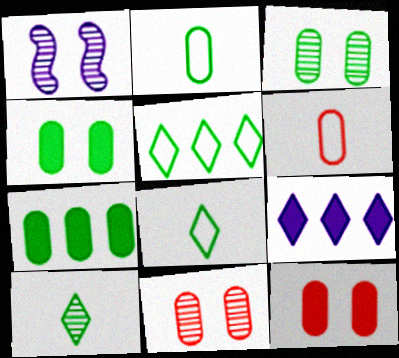[[2, 3, 7]]